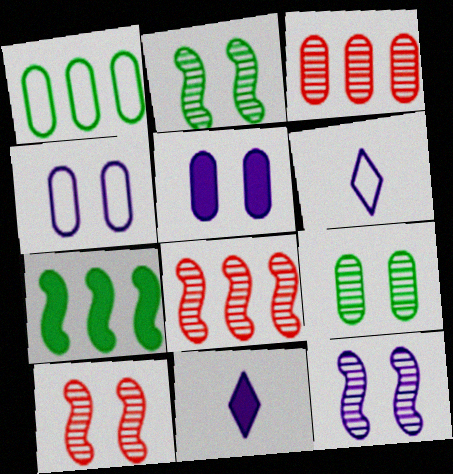[[1, 10, 11], 
[2, 10, 12]]